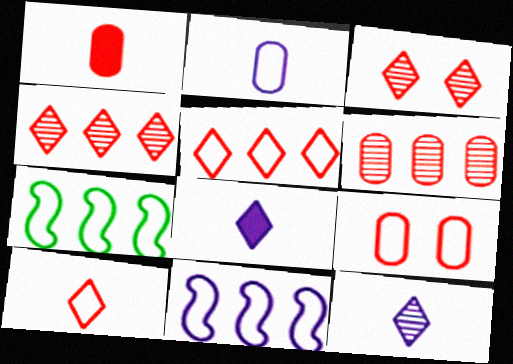[[1, 6, 9]]